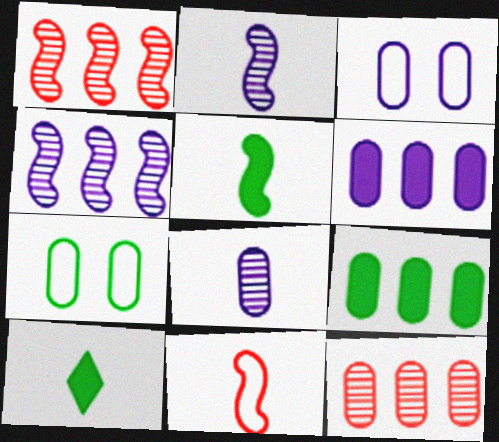[[1, 3, 10], 
[2, 5, 11], 
[3, 6, 8], 
[8, 10, 11]]